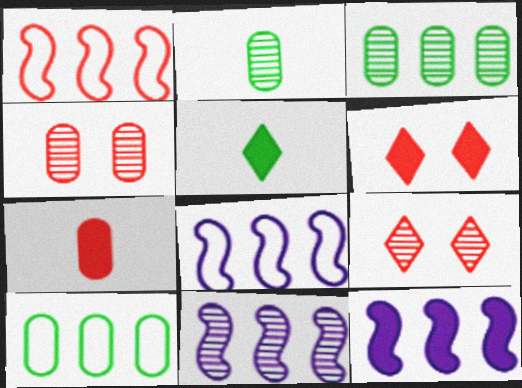[[1, 7, 9], 
[2, 6, 8], 
[2, 9, 11], 
[4, 5, 8], 
[8, 11, 12]]